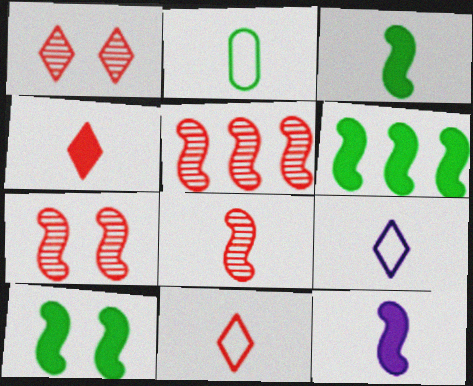[[3, 6, 10], 
[5, 7, 8]]